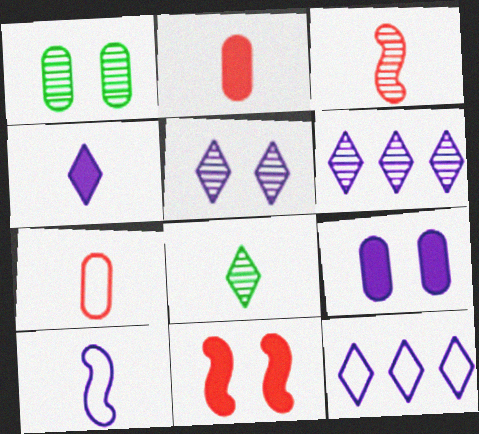[[1, 3, 6], 
[2, 8, 10], 
[4, 5, 12], 
[6, 9, 10]]